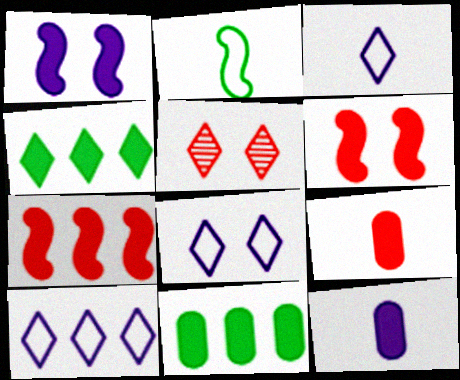[[1, 4, 9], 
[3, 4, 5], 
[3, 8, 10], 
[4, 6, 12]]